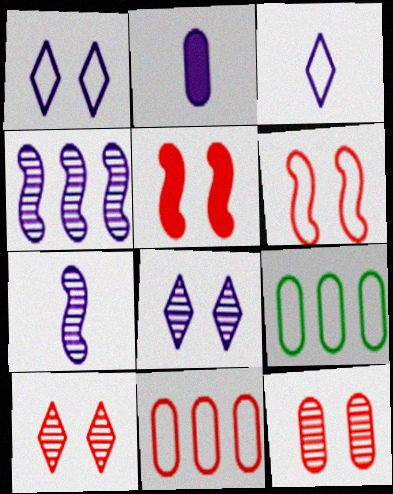[[1, 2, 4], 
[2, 3, 7], 
[2, 9, 12], 
[3, 6, 9]]